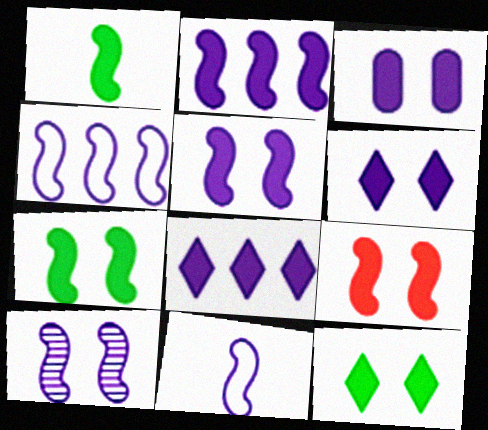[[1, 2, 9], 
[2, 10, 11], 
[3, 5, 6], 
[3, 9, 12], 
[5, 7, 9]]